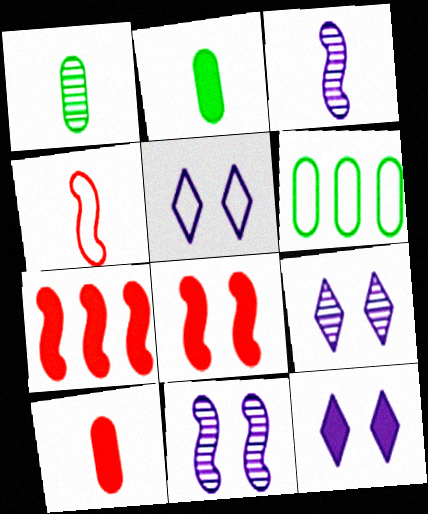[[1, 5, 7], 
[2, 7, 12], 
[4, 5, 6], 
[5, 9, 12]]